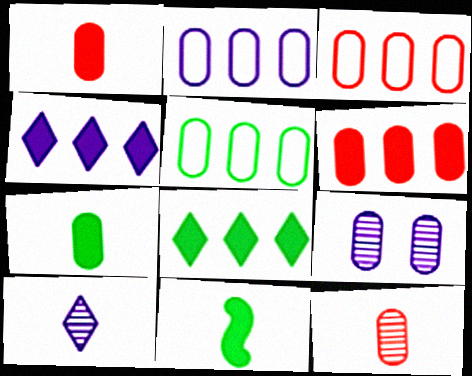[[1, 5, 9], 
[2, 3, 5], 
[3, 7, 9]]